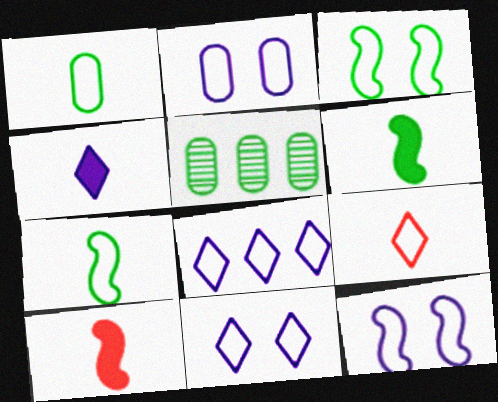[[2, 11, 12], 
[5, 10, 11]]